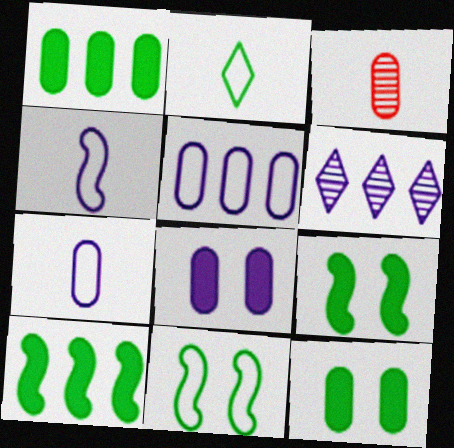[[3, 5, 12], 
[4, 6, 8]]